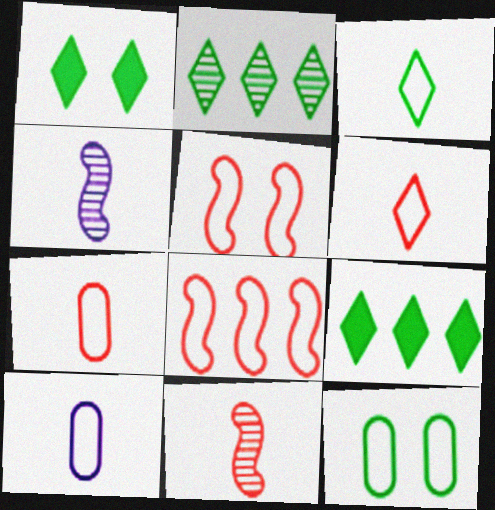[[1, 2, 3]]